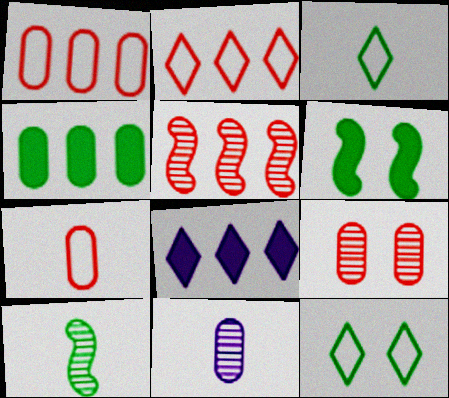[[2, 6, 11], 
[4, 10, 12]]